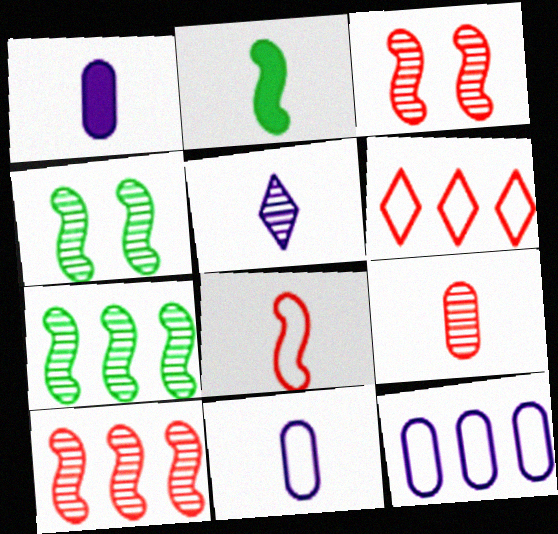[[1, 4, 6]]